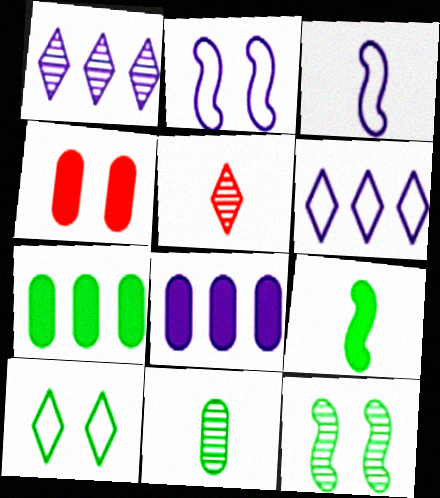[[2, 5, 7]]